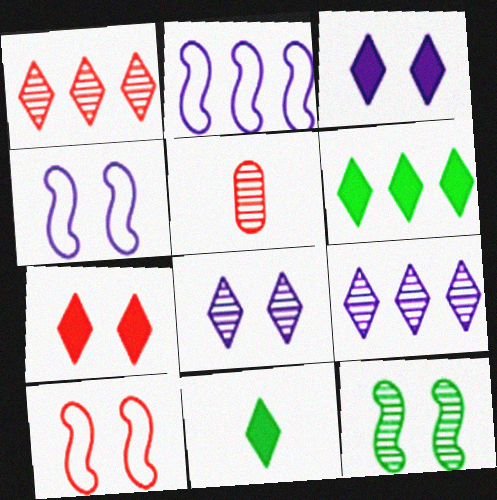[[4, 5, 6], 
[5, 9, 12]]